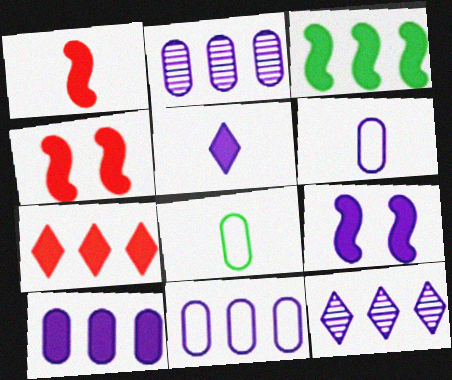[[1, 3, 9], 
[2, 10, 11], 
[3, 7, 10], 
[4, 8, 12], 
[5, 9, 10], 
[6, 9, 12]]